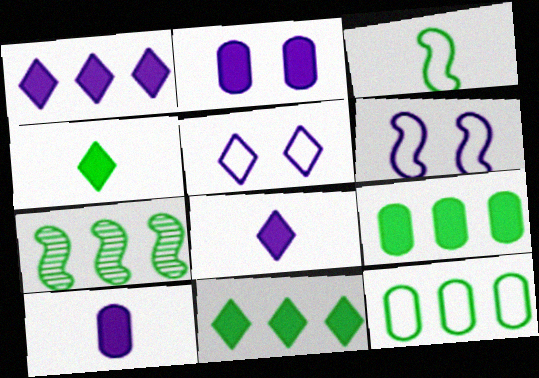[[7, 11, 12]]